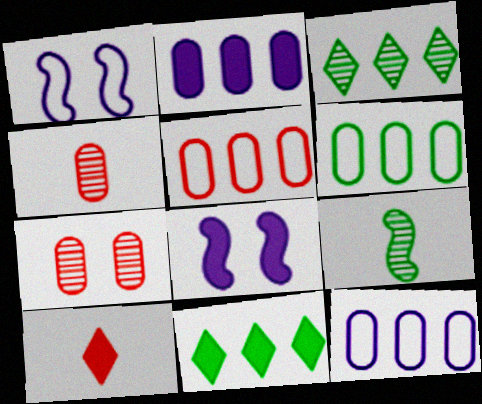[[1, 4, 11], 
[5, 6, 12]]